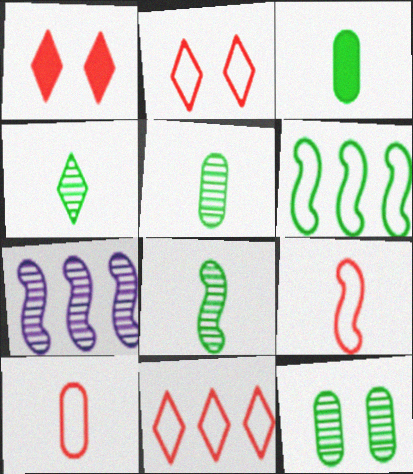[[2, 3, 7], 
[4, 5, 8]]